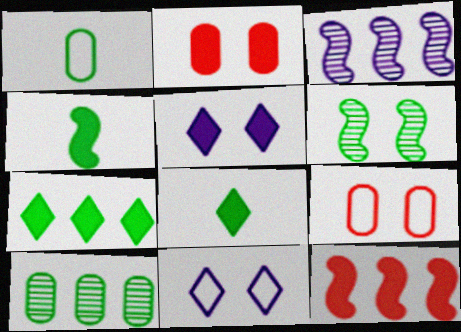[[1, 6, 7], 
[2, 6, 11], 
[3, 8, 9], 
[5, 6, 9]]